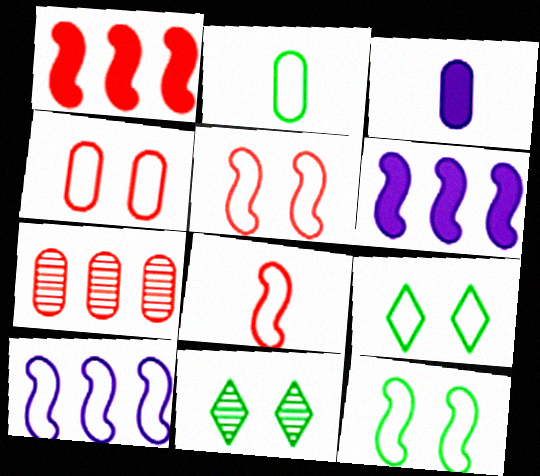[[8, 10, 12]]